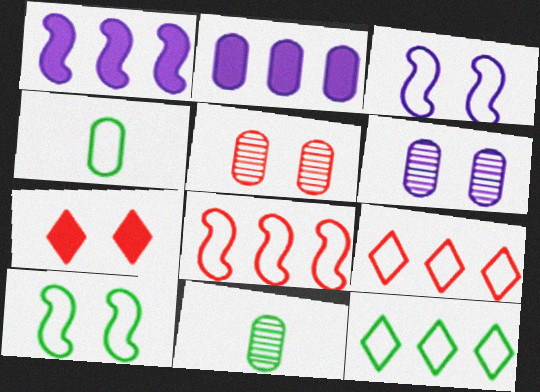[[2, 4, 5], 
[3, 4, 9], 
[4, 10, 12], 
[6, 7, 10]]